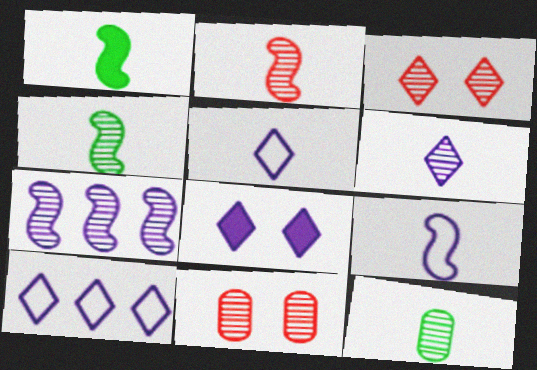[[1, 2, 9], 
[1, 10, 11], 
[2, 6, 12], 
[3, 7, 12], 
[6, 8, 10]]